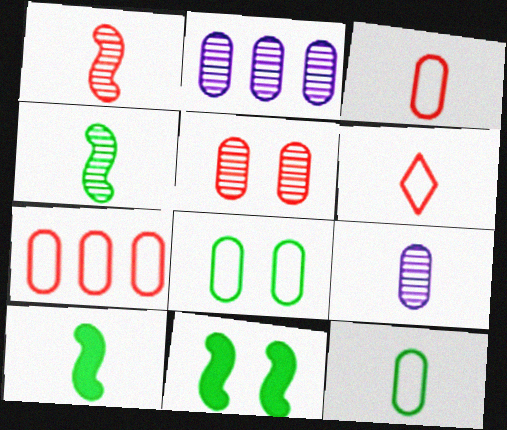[[2, 6, 11], 
[6, 9, 10]]